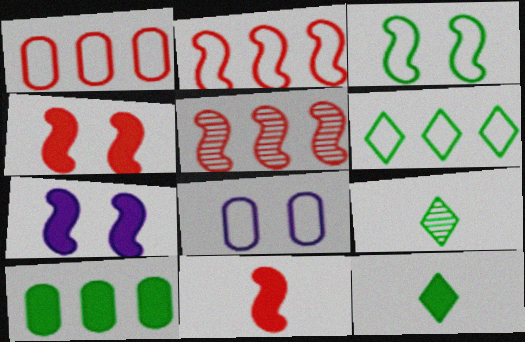[[1, 7, 9], 
[3, 9, 10], 
[5, 8, 12]]